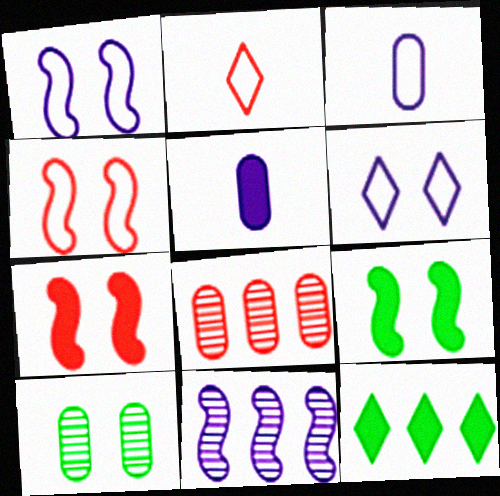[[2, 7, 8], 
[5, 6, 11], 
[5, 7, 12], 
[6, 7, 10]]